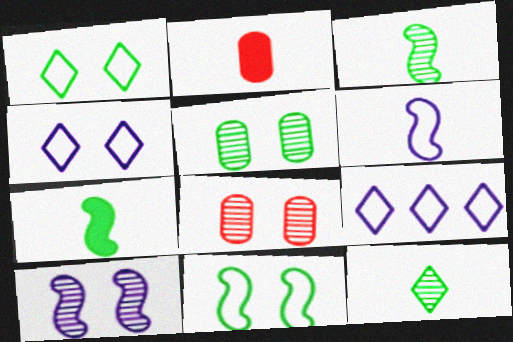[[2, 6, 12], 
[7, 8, 9]]